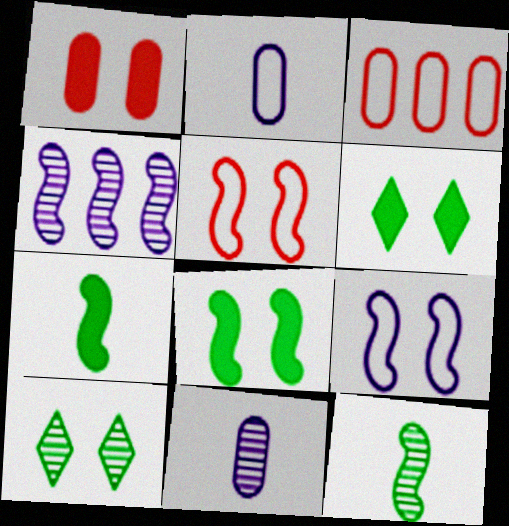[[1, 9, 10], 
[4, 5, 7]]